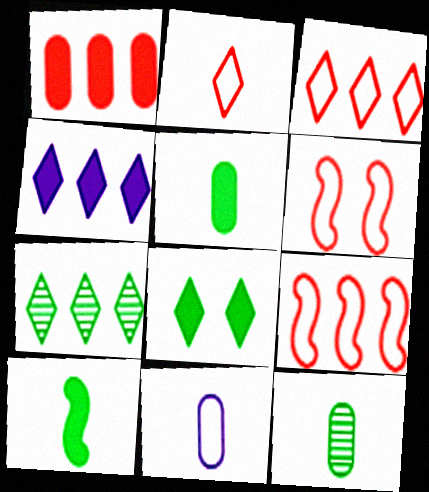[[3, 4, 7], 
[4, 6, 12]]